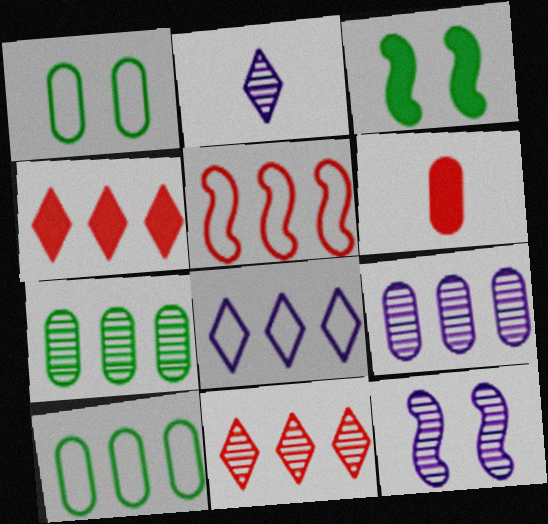[[1, 6, 9], 
[2, 9, 12], 
[5, 8, 10]]